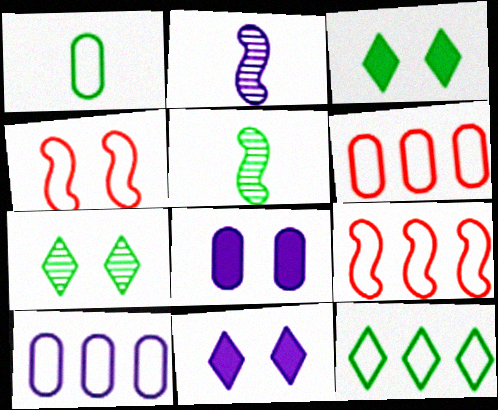[[2, 3, 6], 
[2, 10, 11], 
[4, 7, 8], 
[5, 6, 11], 
[9, 10, 12]]